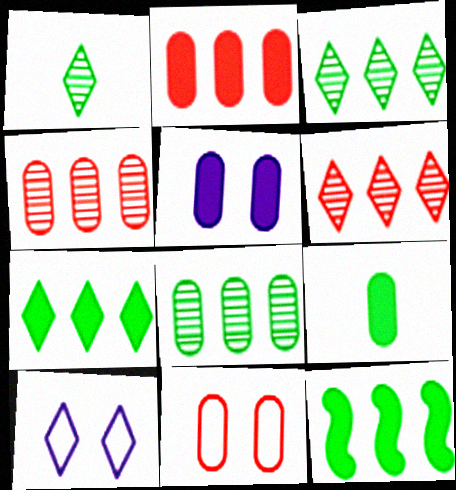[[2, 5, 9]]